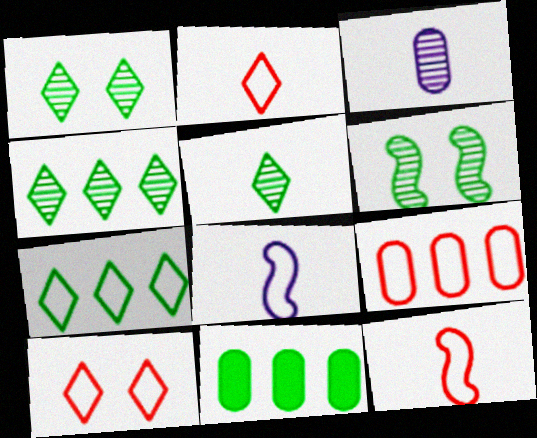[[1, 4, 5], 
[9, 10, 12]]